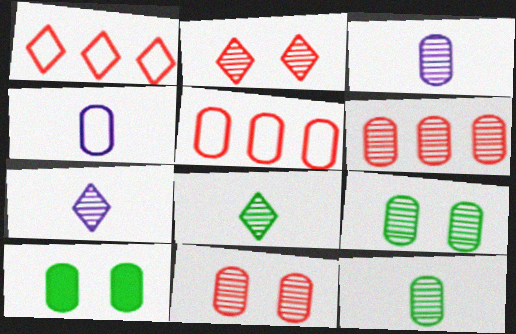[[3, 5, 10], 
[3, 6, 9], 
[4, 6, 10]]